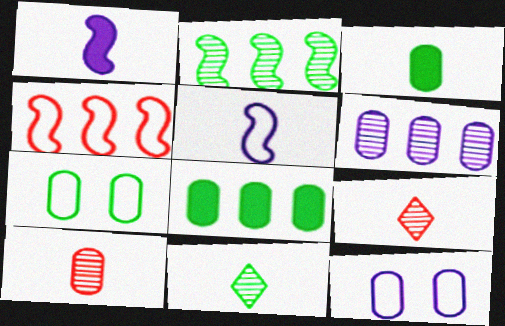[[3, 5, 9], 
[8, 10, 12]]